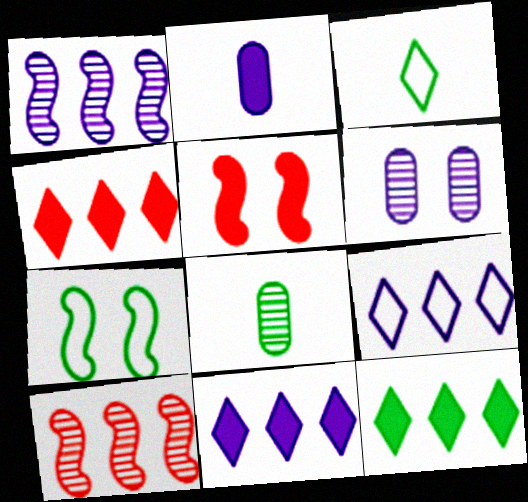[[2, 5, 12], 
[4, 11, 12], 
[5, 8, 9], 
[7, 8, 12]]